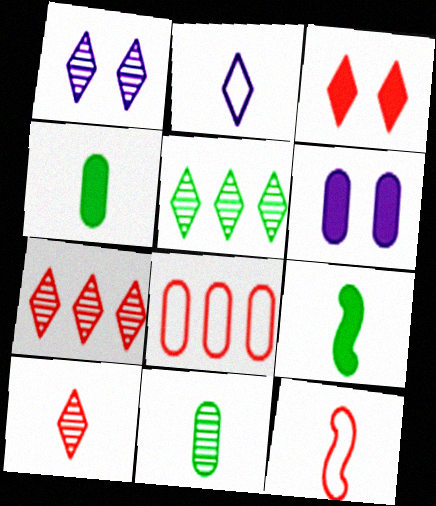[[1, 5, 10], 
[1, 8, 9], 
[2, 3, 5], 
[5, 6, 12], 
[6, 8, 11]]